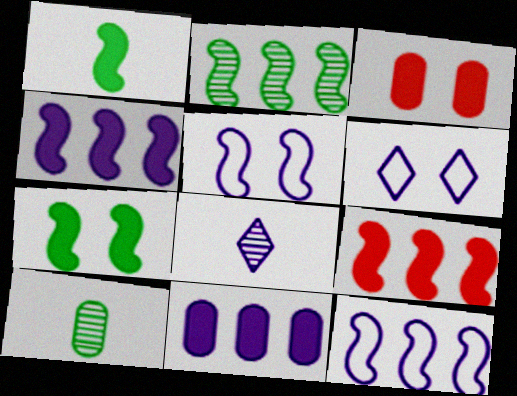[[2, 9, 12], 
[5, 8, 11], 
[6, 9, 10]]